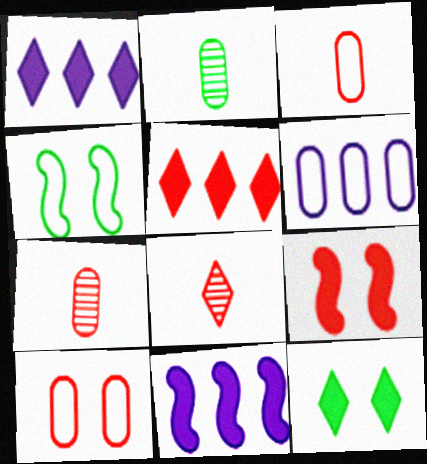[[1, 4, 7]]